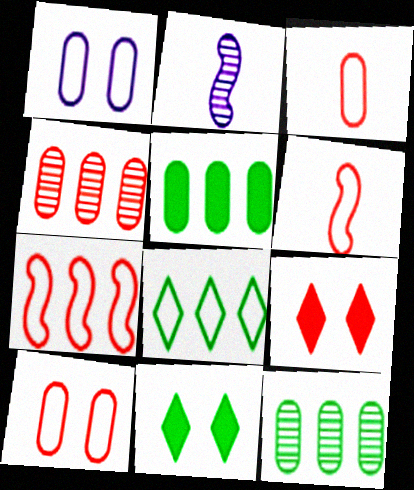[[1, 6, 8], 
[4, 6, 9]]